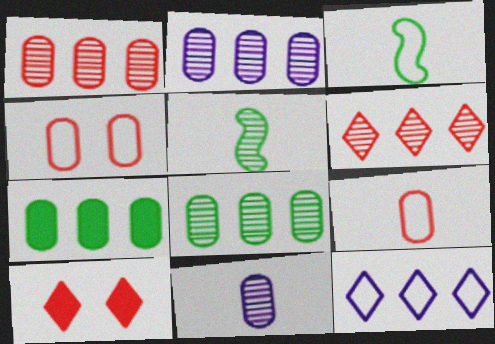[[1, 2, 8], 
[2, 3, 10], 
[3, 4, 12], 
[4, 7, 11]]